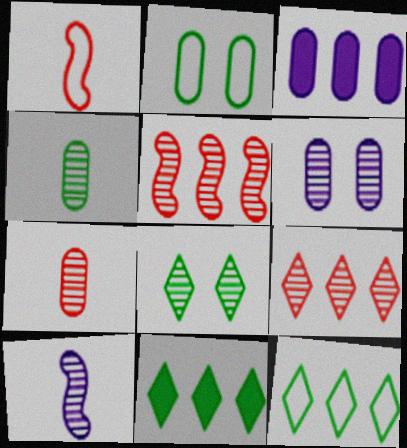[[1, 3, 8], 
[1, 6, 11], 
[2, 3, 7], 
[3, 5, 12]]